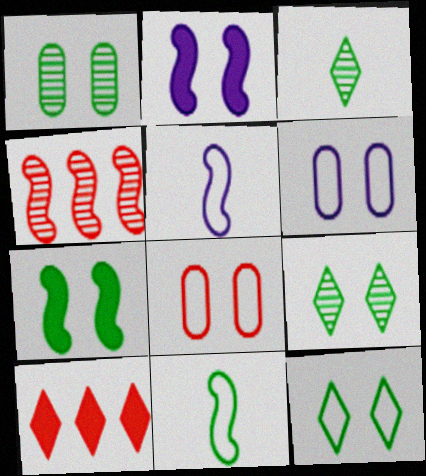[[1, 5, 10], 
[1, 7, 12], 
[2, 4, 11], 
[2, 8, 9], 
[4, 5, 7]]